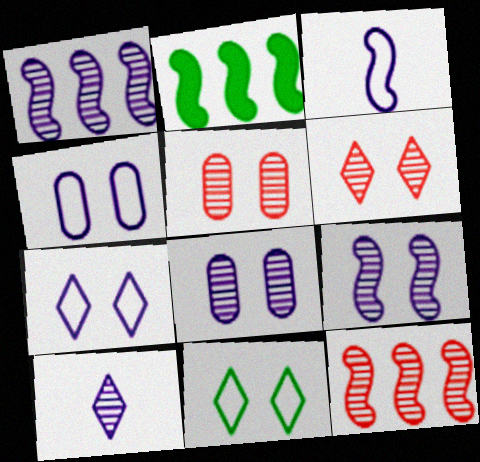[[1, 8, 10]]